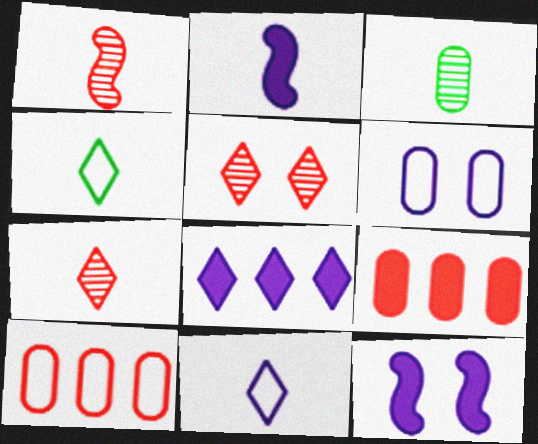[[3, 6, 9], 
[4, 5, 8]]